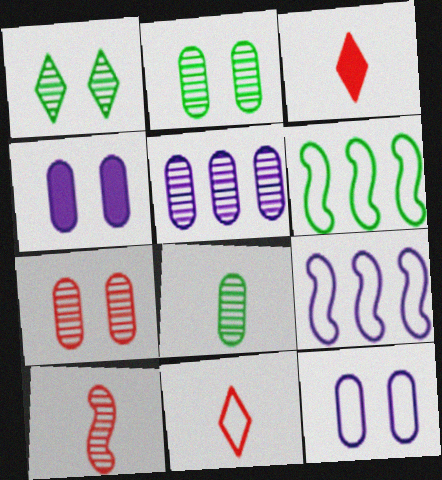[[1, 5, 10], 
[2, 3, 9], 
[5, 7, 8], 
[6, 11, 12]]